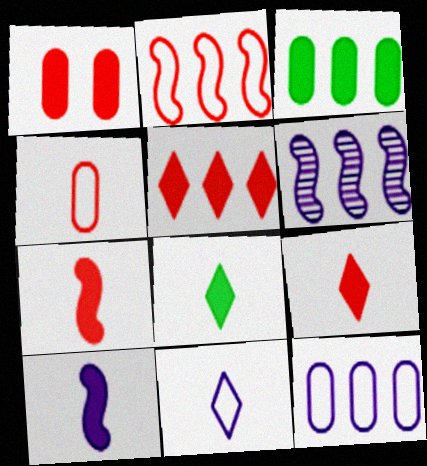[[1, 5, 7]]